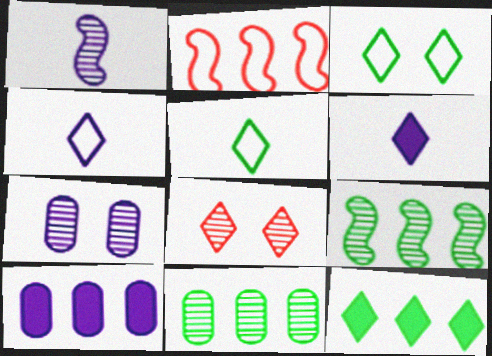[[1, 8, 11], 
[4, 8, 12]]